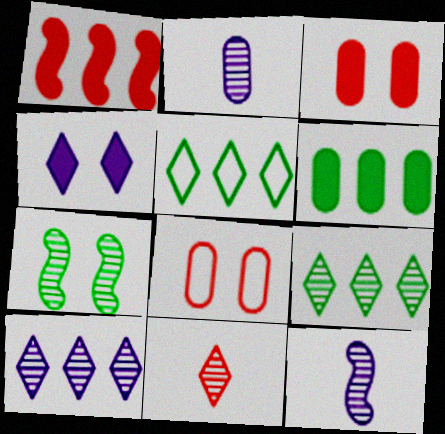[[1, 8, 11], 
[2, 6, 8], 
[3, 5, 12], 
[4, 5, 11], 
[4, 7, 8]]